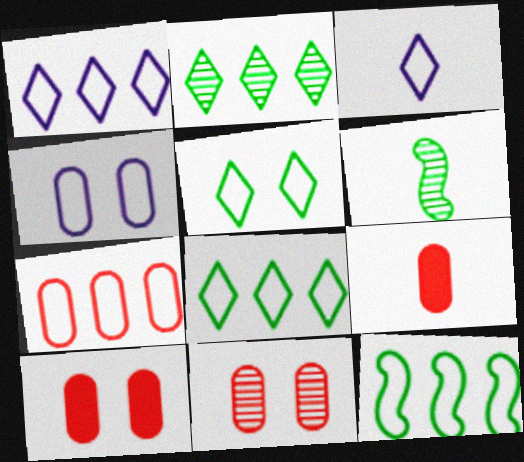[[1, 6, 10], 
[1, 7, 12], 
[3, 6, 9], 
[7, 9, 11]]